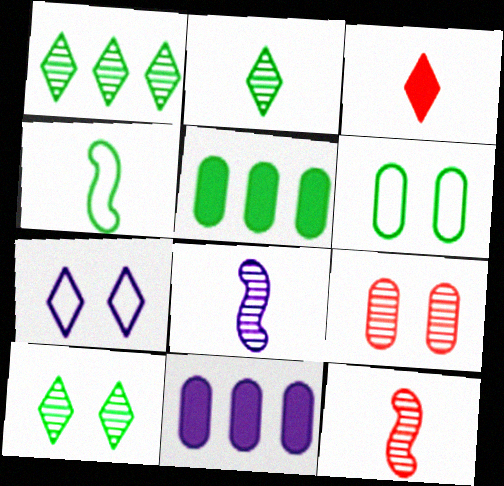[[1, 2, 10], 
[1, 3, 7], 
[1, 8, 9], 
[4, 5, 10], 
[5, 7, 12], 
[7, 8, 11]]